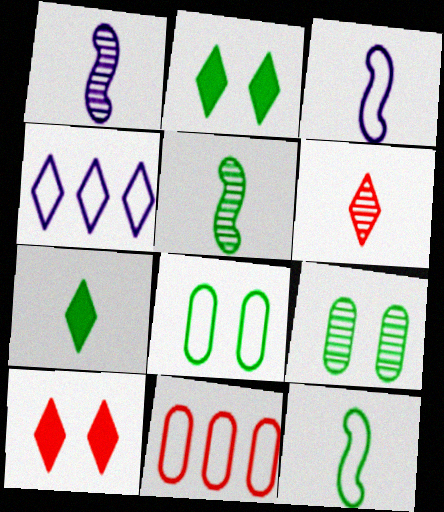[[1, 2, 11], 
[2, 4, 6]]